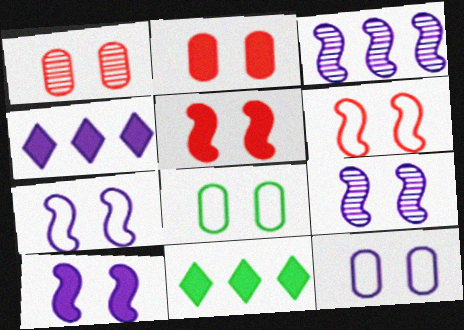[[7, 9, 10]]